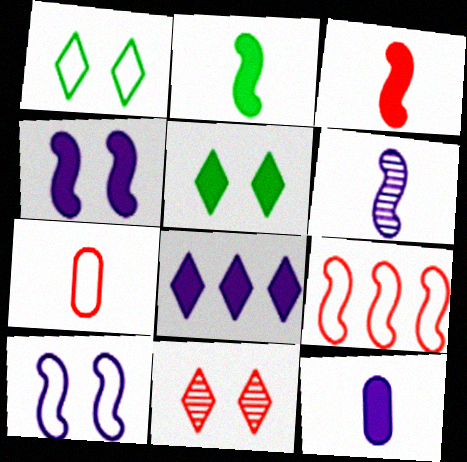[[4, 8, 12]]